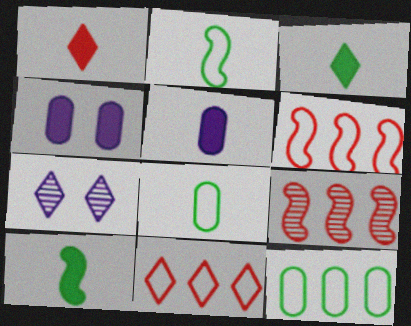[[1, 5, 10], 
[3, 7, 11]]